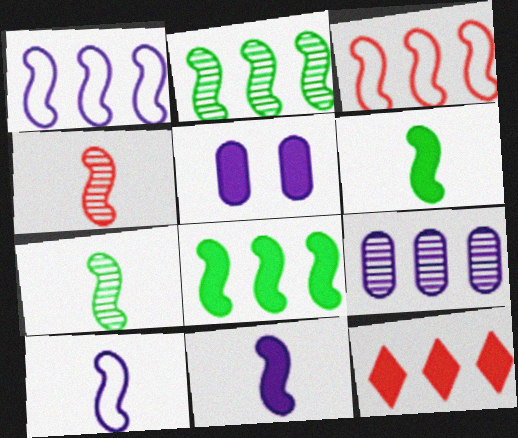[[4, 6, 10], 
[5, 6, 12]]